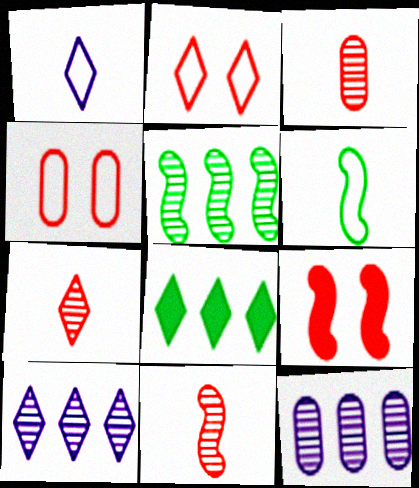[[3, 7, 11]]